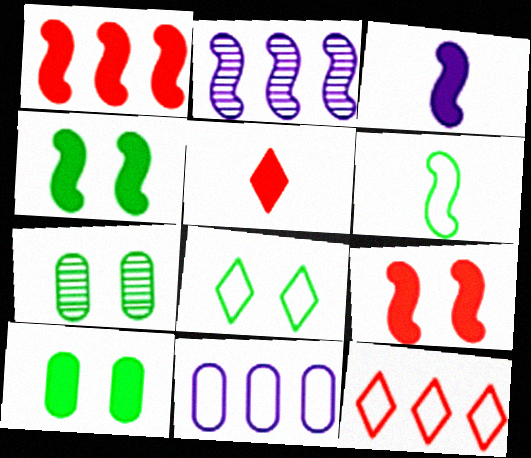[[1, 3, 4], 
[2, 6, 9], 
[3, 7, 12], 
[4, 7, 8]]